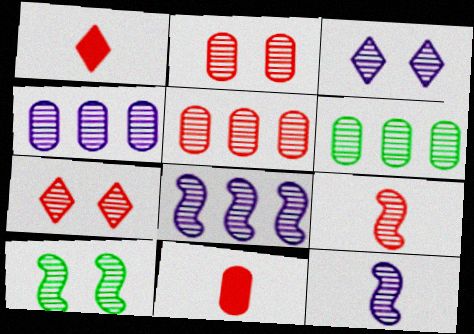[[2, 3, 10], 
[3, 4, 12], 
[3, 6, 9], 
[4, 5, 6], 
[5, 7, 9], 
[6, 7, 12], 
[8, 9, 10]]